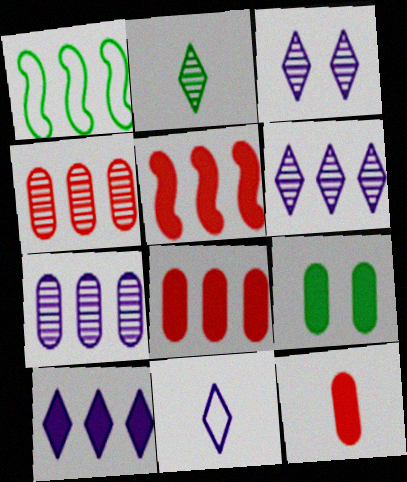[[1, 2, 9], 
[1, 3, 12], 
[1, 4, 10], 
[1, 6, 8], 
[3, 10, 11]]